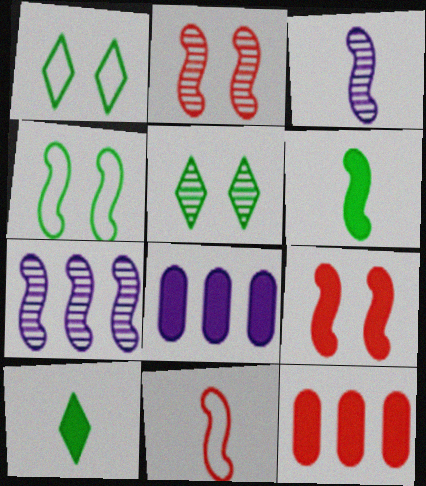[[1, 3, 12], 
[3, 6, 11], 
[5, 8, 11], 
[8, 9, 10]]